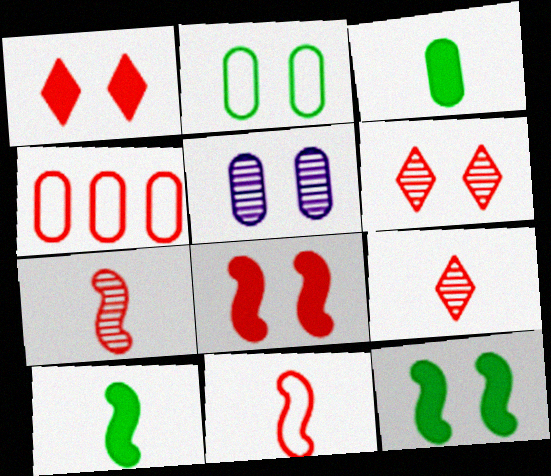[[1, 4, 7], 
[3, 4, 5], 
[4, 8, 9]]